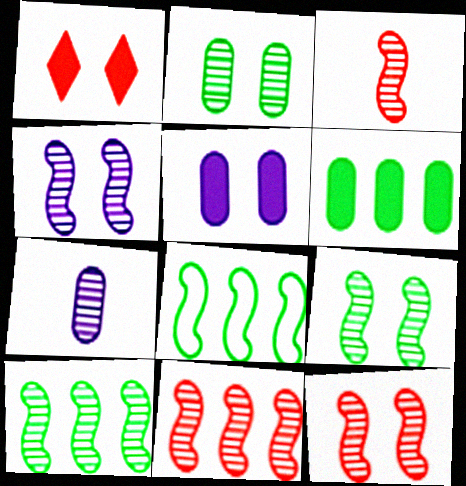[[1, 7, 8], 
[3, 4, 10], 
[3, 11, 12], 
[4, 9, 12]]